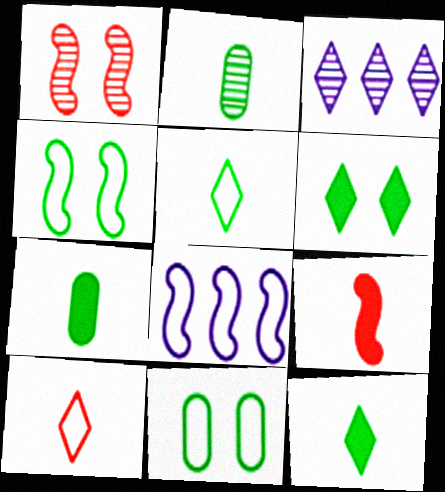[[1, 2, 3], 
[3, 6, 10], 
[3, 9, 11], 
[8, 10, 11]]